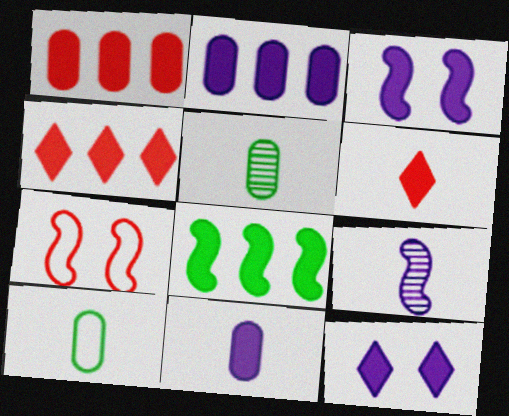[[2, 4, 8], 
[6, 9, 10], 
[7, 8, 9]]